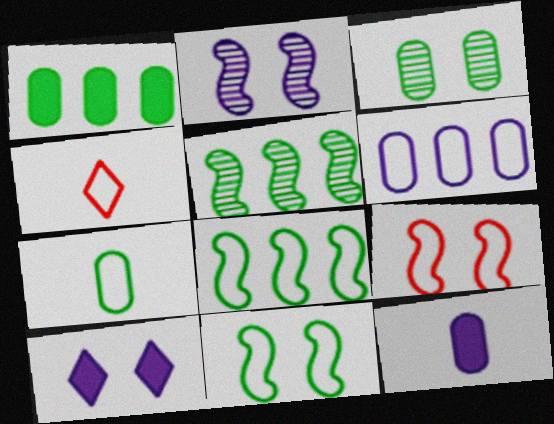[[1, 2, 4], 
[1, 3, 7], 
[3, 9, 10], 
[4, 6, 11]]